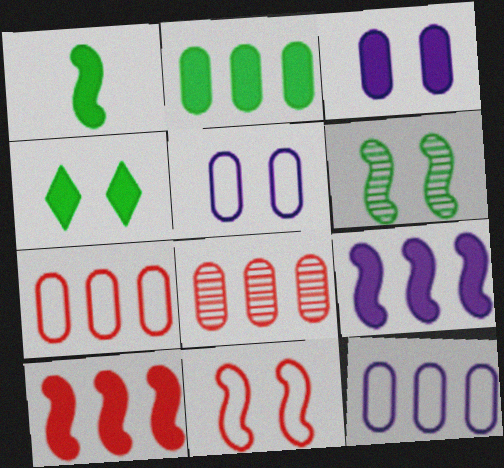[[1, 2, 4], 
[2, 8, 12]]